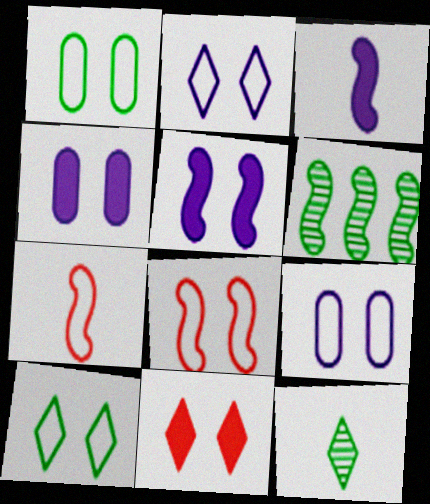[[1, 2, 8], 
[3, 6, 8], 
[5, 6, 7], 
[8, 9, 10]]